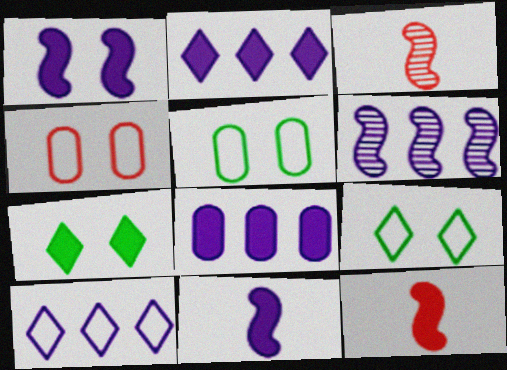[[2, 3, 5], 
[3, 8, 9], 
[6, 8, 10], 
[7, 8, 12]]